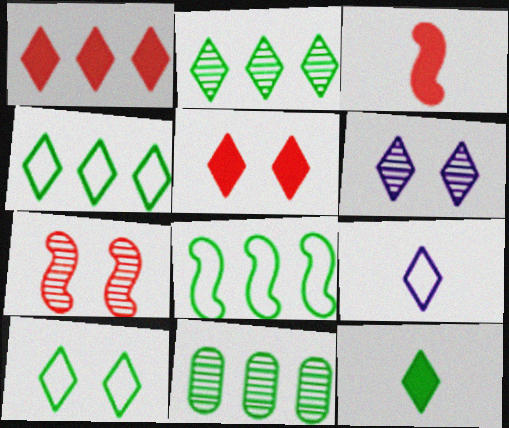[[2, 5, 9], 
[2, 10, 12], 
[5, 6, 10]]